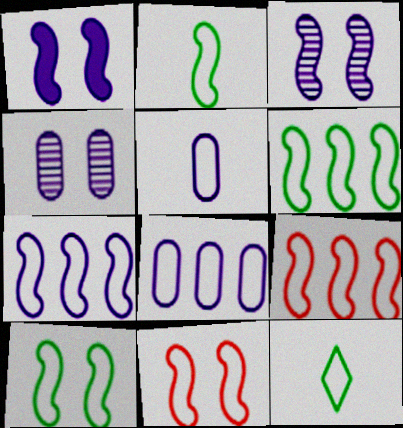[[2, 6, 10], 
[2, 7, 11], 
[6, 7, 9], 
[8, 11, 12]]